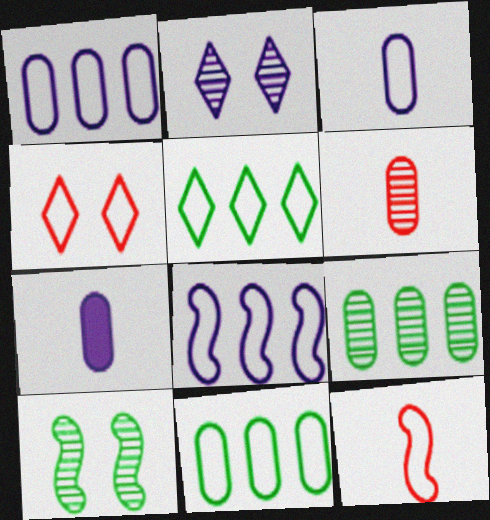[[2, 7, 8]]